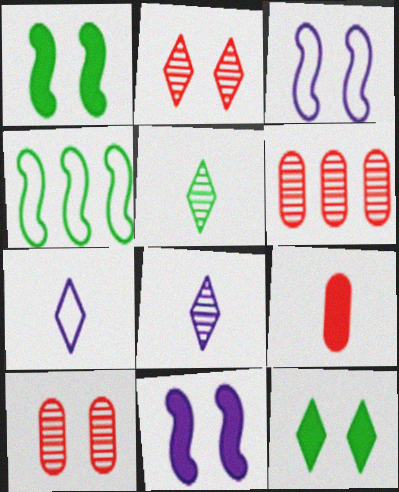[[1, 6, 7], 
[3, 10, 12]]